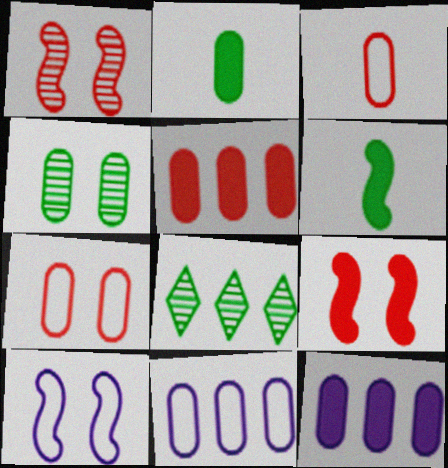[[3, 4, 12]]